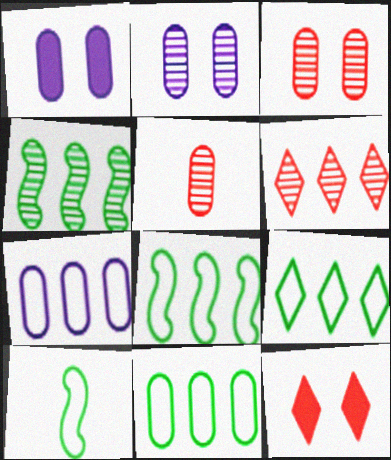[[1, 5, 11], 
[1, 6, 10], 
[8, 9, 11]]